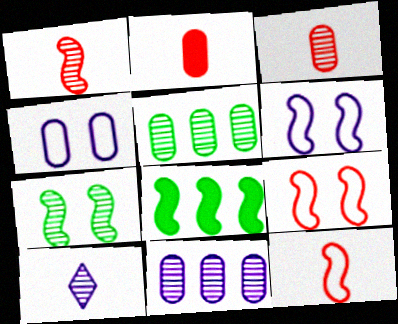[[1, 6, 8], 
[2, 4, 5]]